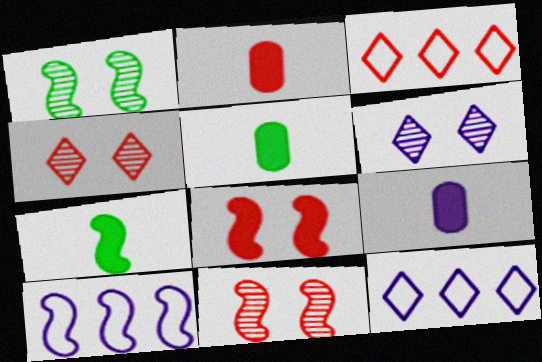[[1, 2, 12], 
[1, 3, 9], 
[2, 3, 11], 
[2, 5, 9], 
[4, 5, 10], 
[5, 11, 12], 
[6, 9, 10], 
[7, 10, 11]]